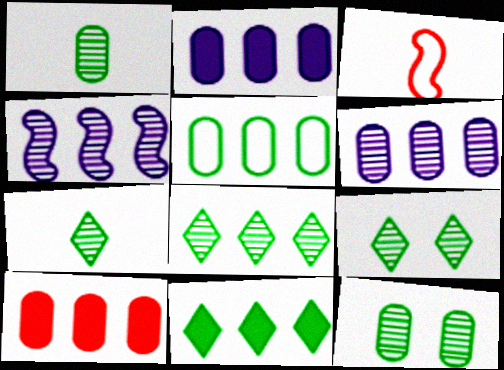[[2, 3, 9], 
[5, 6, 10], 
[7, 8, 9]]